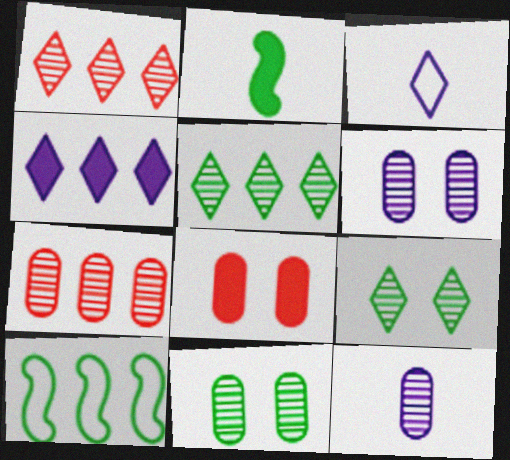[[2, 4, 8], 
[4, 7, 10], 
[7, 11, 12]]